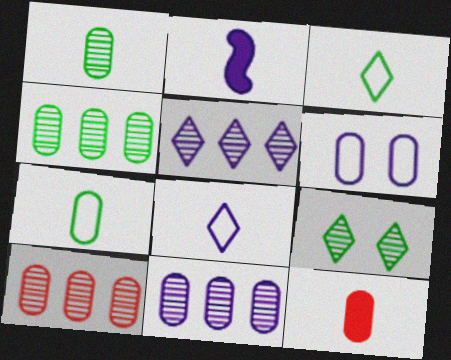[[2, 5, 6], 
[4, 6, 12], 
[4, 10, 11]]